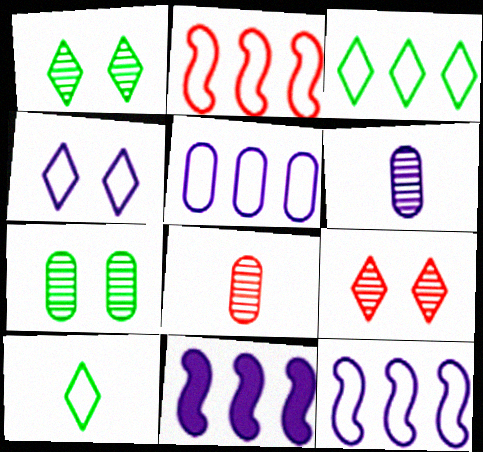[[2, 3, 5], 
[4, 6, 11]]